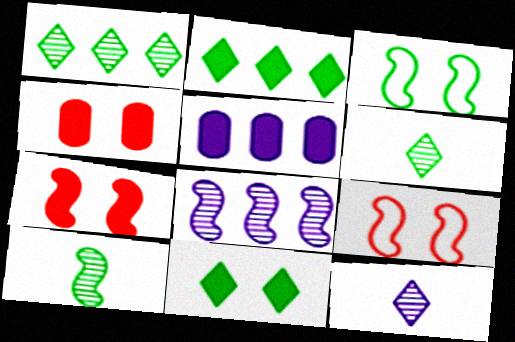[[5, 6, 9]]